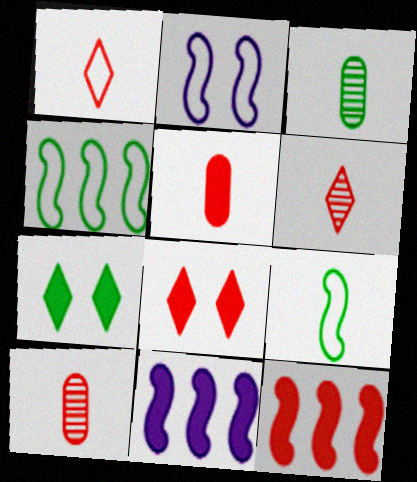[[3, 4, 7], 
[5, 7, 11], 
[5, 8, 12]]